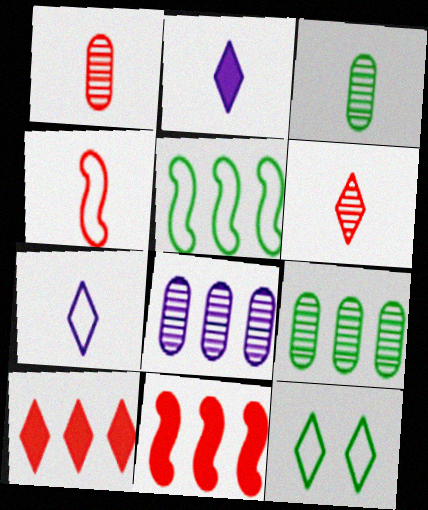[[2, 3, 4], 
[5, 8, 10]]